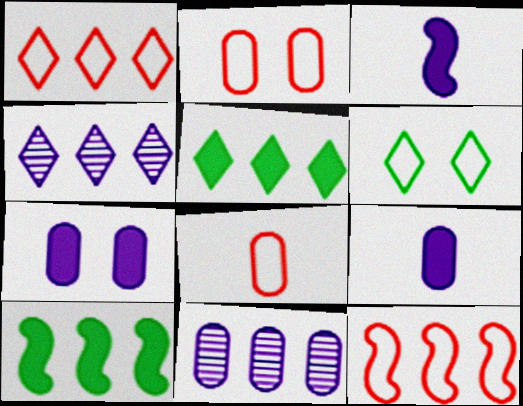[[1, 4, 5], 
[1, 10, 11], 
[5, 11, 12]]